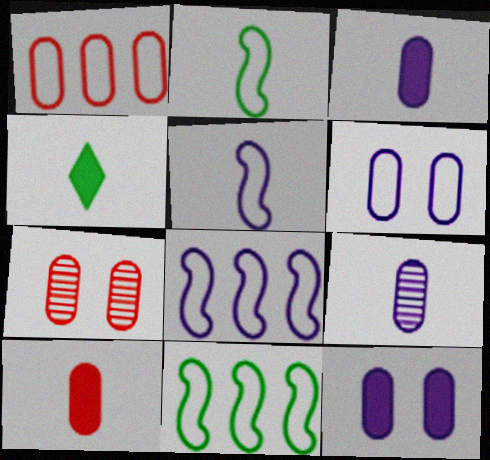[[1, 7, 10], 
[4, 7, 8]]